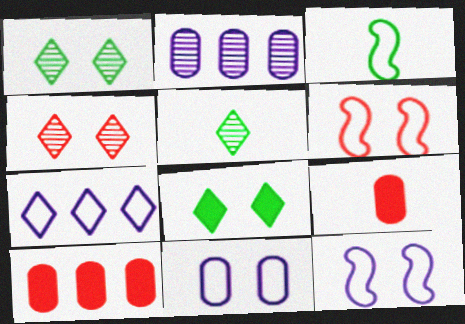[[5, 10, 12]]